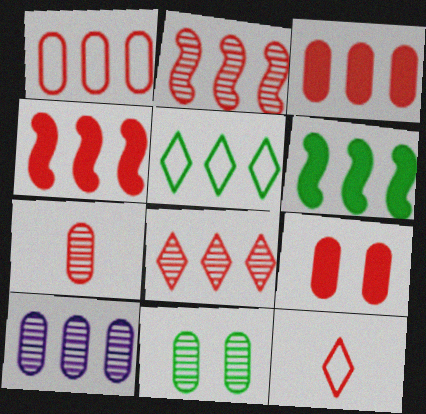[[1, 4, 8], 
[1, 7, 9], 
[2, 9, 12], 
[4, 5, 10], 
[7, 10, 11]]